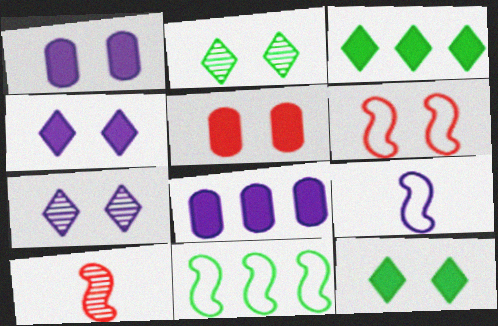[[1, 2, 6], 
[6, 9, 11], 
[7, 8, 9]]